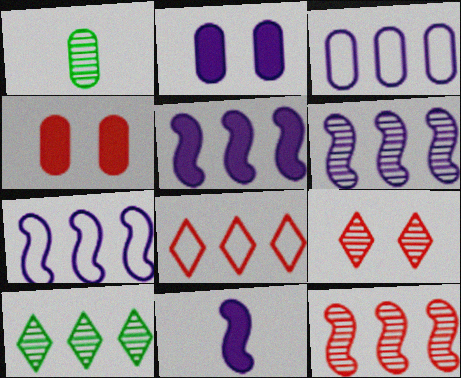[[1, 3, 4], 
[1, 6, 9], 
[5, 6, 7]]